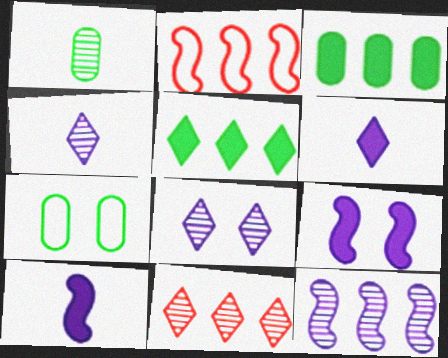[[1, 3, 7], 
[7, 10, 11]]